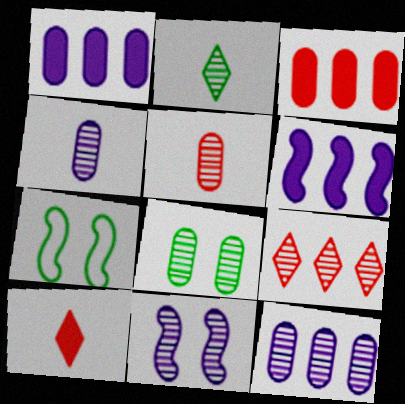[[5, 8, 12], 
[7, 10, 12]]